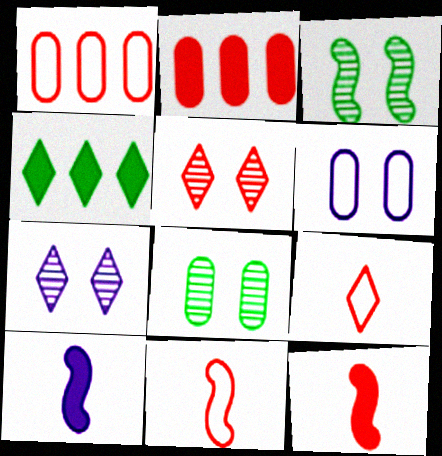[[1, 5, 12], 
[2, 5, 11], 
[4, 7, 9]]